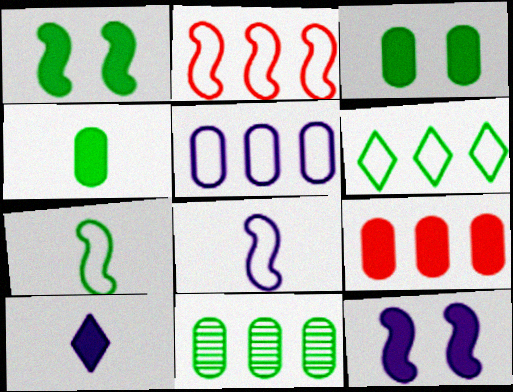[[1, 9, 10], 
[2, 5, 6], 
[5, 9, 11]]